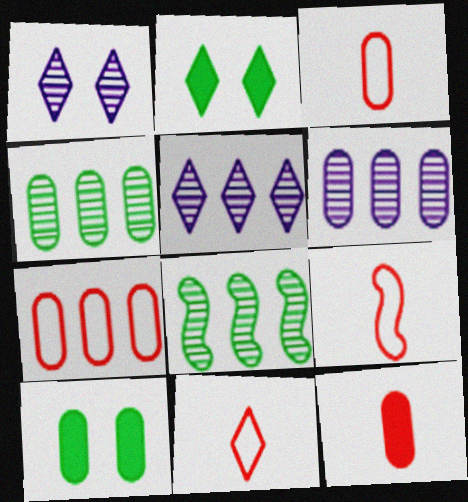[[2, 5, 11], 
[2, 6, 9], 
[3, 6, 10], 
[3, 9, 11], 
[5, 9, 10]]